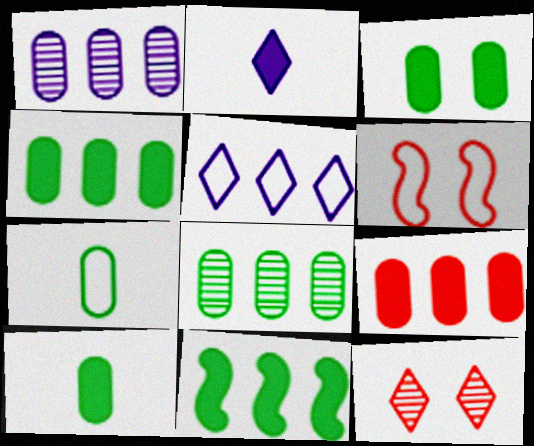[[2, 6, 8], 
[3, 4, 10], 
[3, 7, 8], 
[5, 6, 7]]